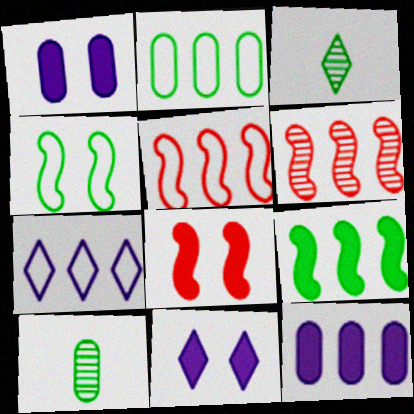[[1, 3, 5], 
[2, 5, 7], 
[5, 10, 11], 
[7, 8, 10]]